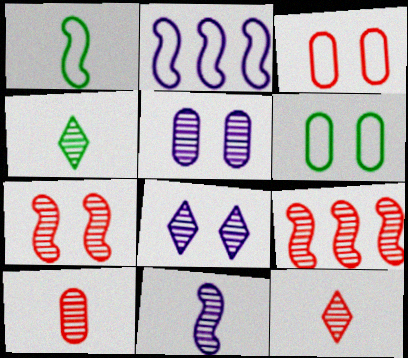[[4, 5, 9], 
[4, 10, 11]]